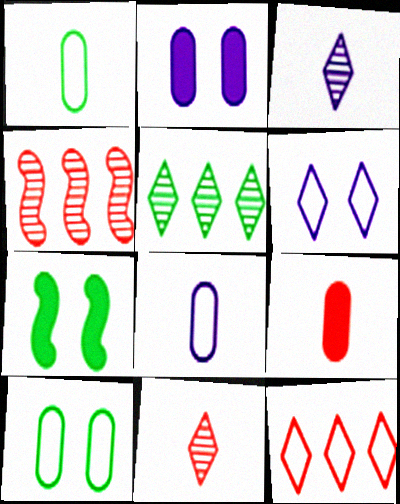[[1, 5, 7]]